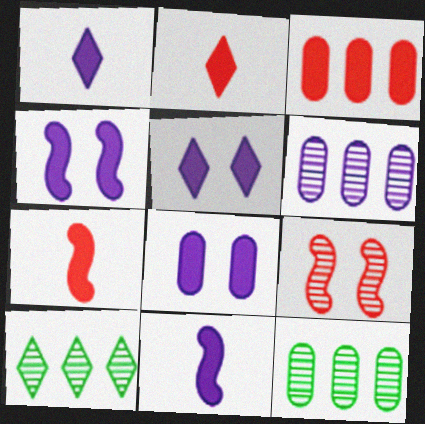[[4, 5, 8]]